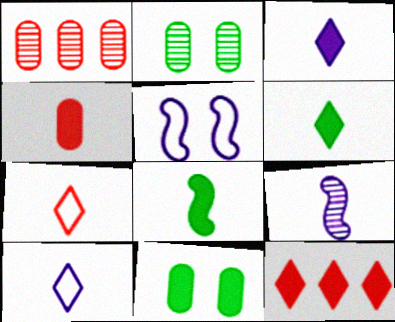[[1, 5, 6], 
[3, 4, 8]]